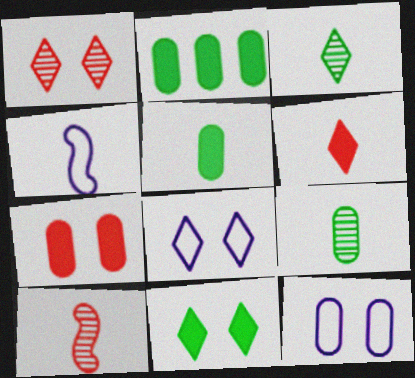[[1, 2, 4], 
[1, 8, 11], 
[2, 8, 10], 
[4, 6, 9]]